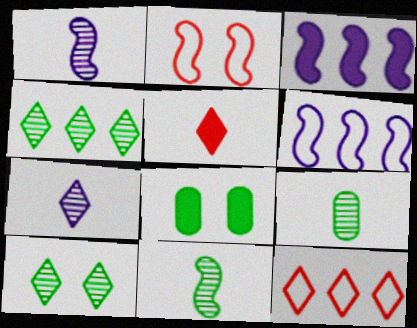[[1, 8, 12], 
[2, 3, 11], 
[3, 5, 8]]